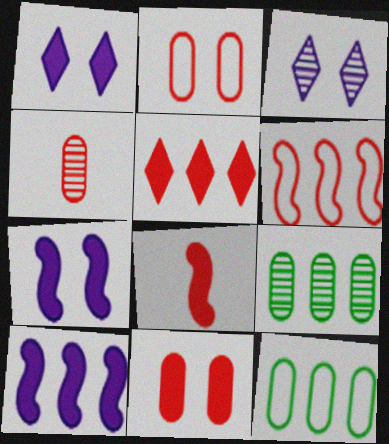[[3, 8, 12], 
[5, 8, 11]]